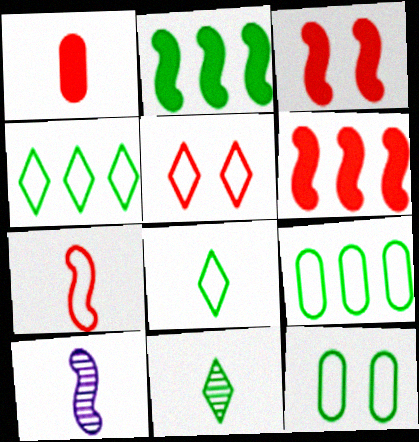[[1, 8, 10], 
[2, 11, 12]]